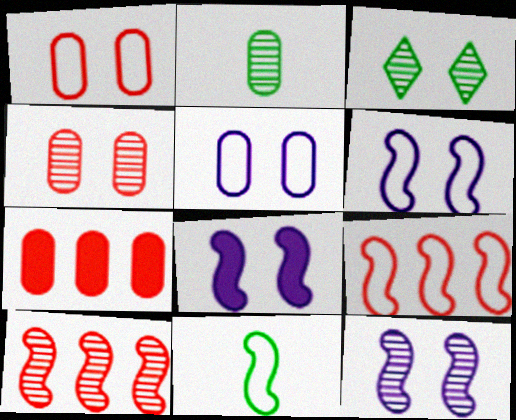[[1, 3, 8], 
[2, 5, 7], 
[3, 4, 12], 
[6, 8, 12], 
[6, 9, 11], 
[8, 10, 11]]